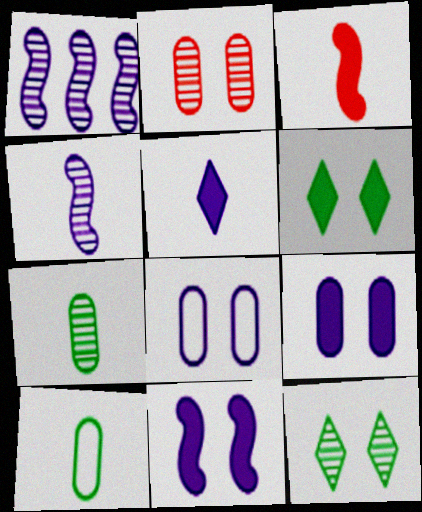[[1, 5, 8]]